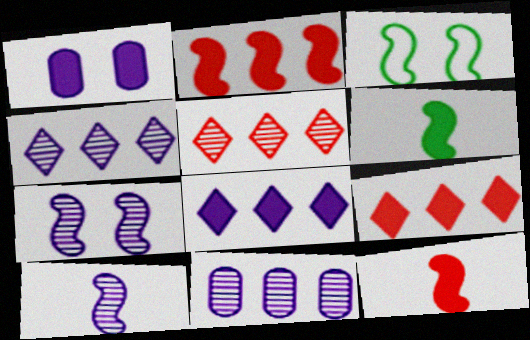[[1, 6, 9], 
[2, 3, 10]]